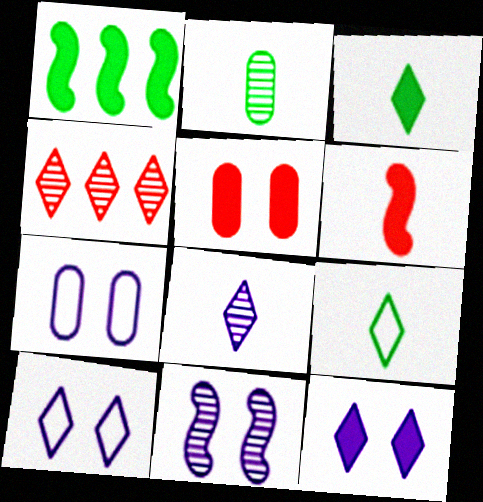[[2, 4, 11], 
[3, 4, 10], 
[4, 9, 12], 
[7, 11, 12]]